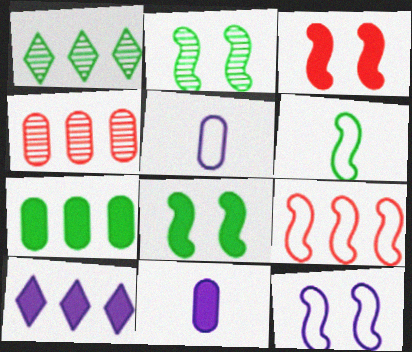[[1, 3, 5], 
[2, 3, 12], 
[6, 9, 12]]